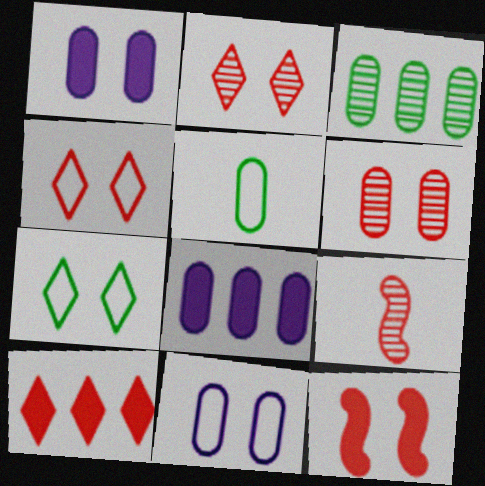[[4, 6, 12], 
[5, 6, 8], 
[7, 8, 9]]